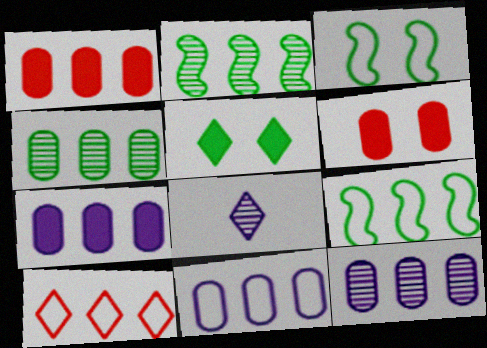[[1, 3, 8], 
[1, 4, 11], 
[2, 7, 10], 
[5, 8, 10], 
[6, 8, 9], 
[7, 11, 12], 
[9, 10, 11]]